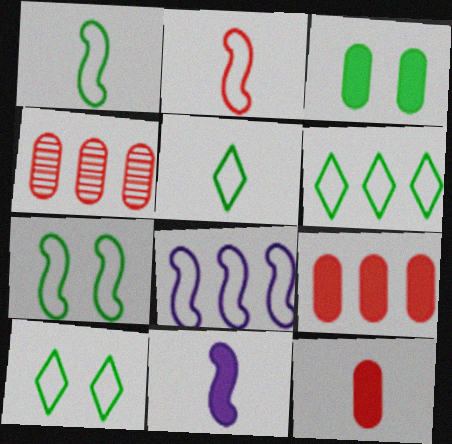[[2, 7, 8], 
[4, 10, 11], 
[5, 6, 10]]